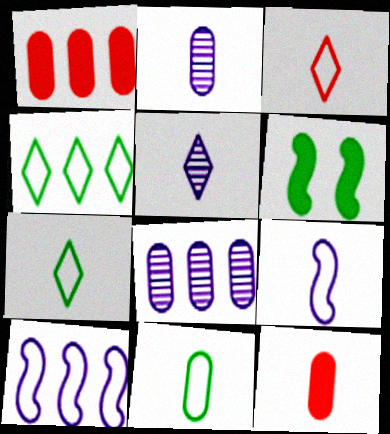[[2, 11, 12], 
[3, 6, 8], 
[3, 9, 11]]